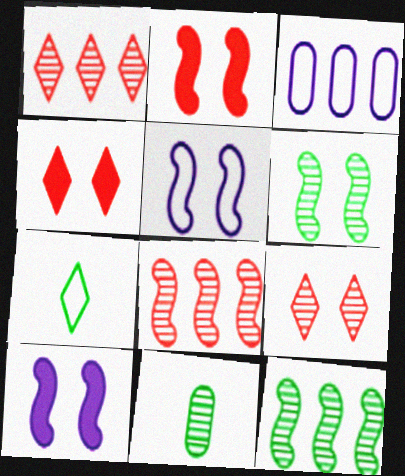[[2, 5, 6]]